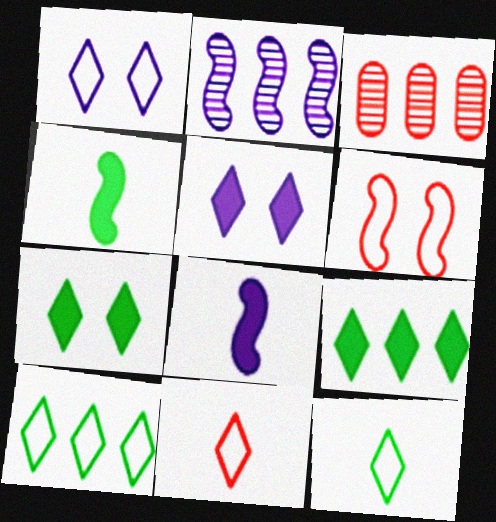[[1, 3, 4], 
[1, 10, 11], 
[2, 4, 6]]